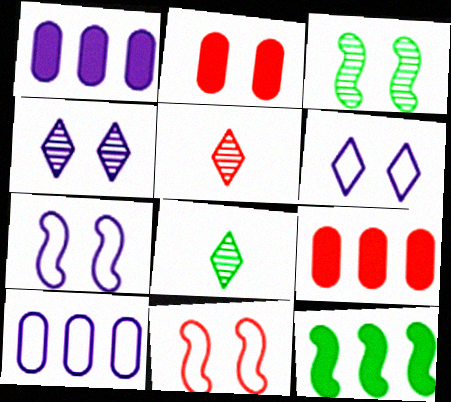[[1, 8, 11], 
[2, 3, 6], 
[5, 9, 11], 
[7, 8, 9]]